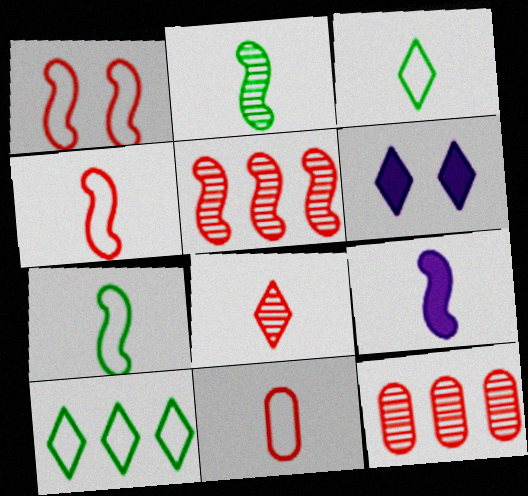[[2, 4, 9], 
[6, 7, 12], 
[6, 8, 10]]